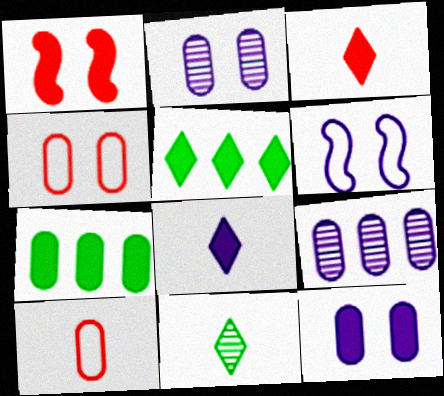[[1, 7, 8], 
[2, 7, 10], 
[6, 8, 9]]